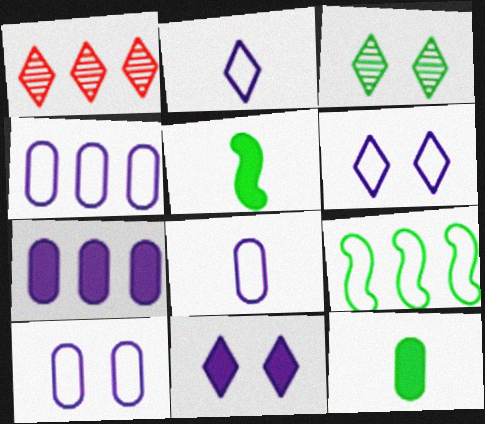[[1, 5, 10], 
[1, 7, 9], 
[3, 9, 12], 
[4, 8, 10]]